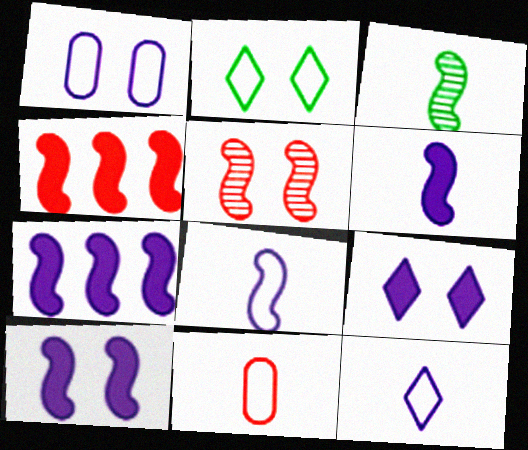[[6, 7, 10]]